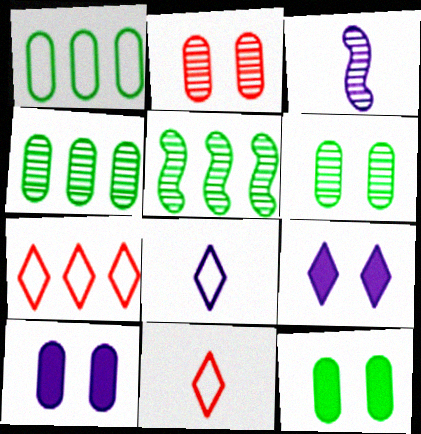[[3, 7, 12], 
[5, 10, 11]]